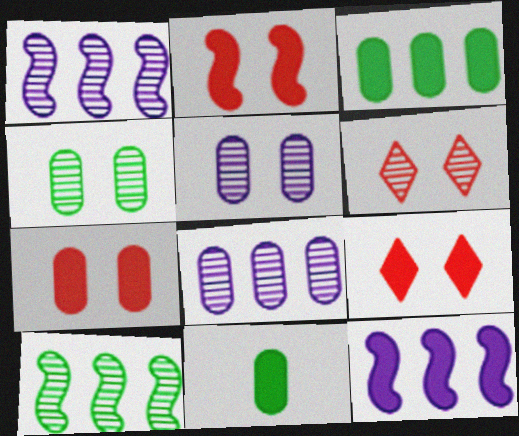[[2, 7, 9], 
[9, 11, 12]]